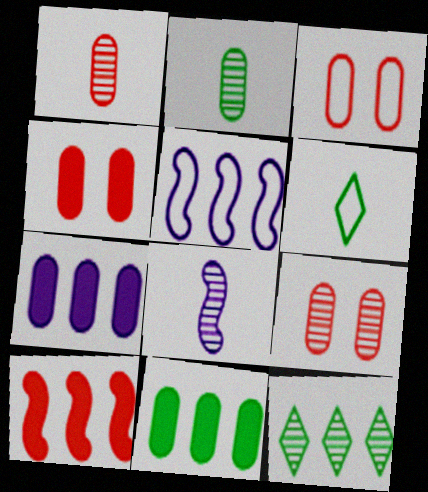[[2, 3, 7], 
[3, 4, 9], 
[3, 5, 6], 
[8, 9, 12]]